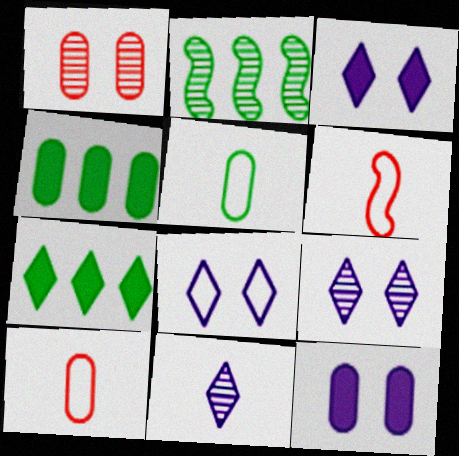[[1, 2, 11], 
[2, 3, 10], 
[3, 8, 9], 
[4, 6, 9]]